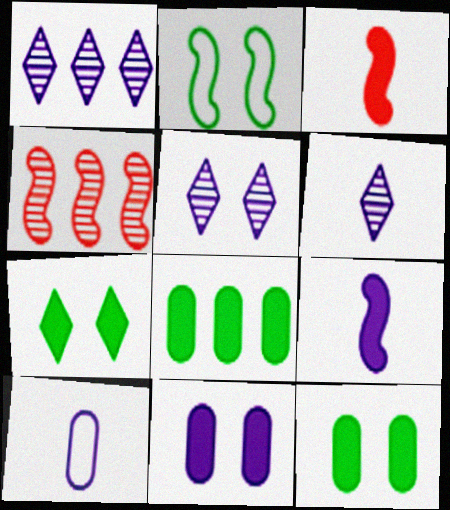[[1, 5, 6], 
[2, 4, 9], 
[4, 7, 10], 
[6, 9, 10]]